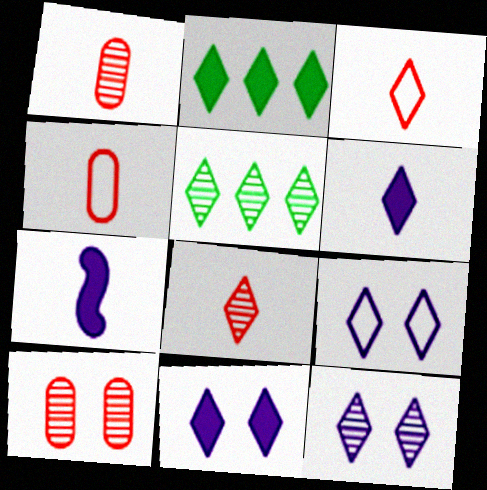[[2, 3, 12], 
[2, 8, 9], 
[3, 5, 11], 
[5, 8, 12], 
[9, 11, 12]]